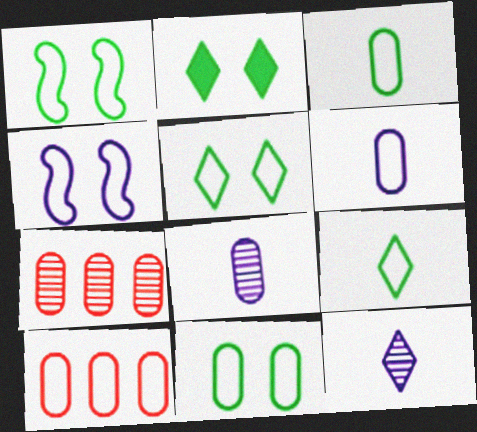[[1, 5, 11], 
[4, 9, 10], 
[6, 10, 11]]